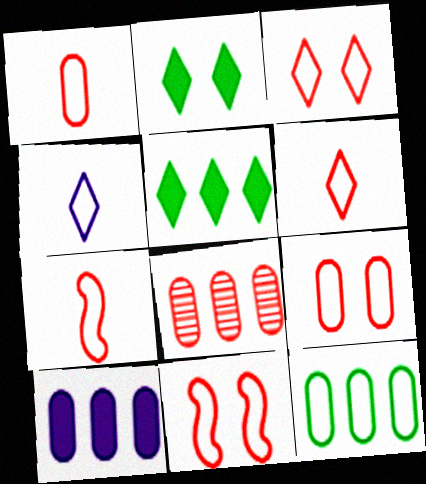[[1, 6, 7], 
[3, 9, 11], 
[4, 11, 12], 
[8, 10, 12]]